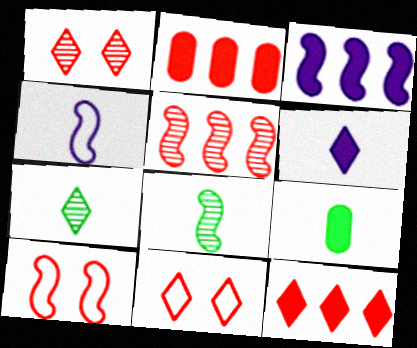[[3, 8, 10]]